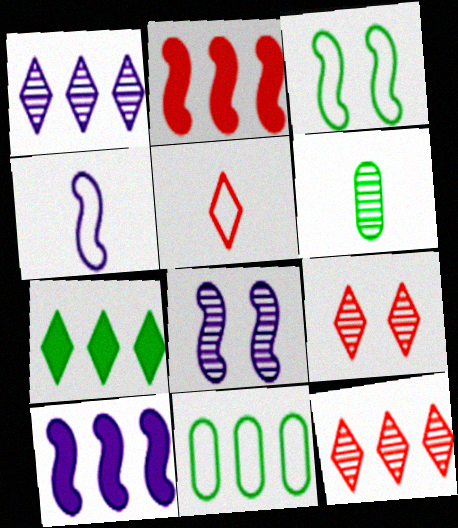[[1, 2, 11], 
[3, 6, 7], 
[4, 8, 10], 
[6, 8, 12], 
[10, 11, 12]]